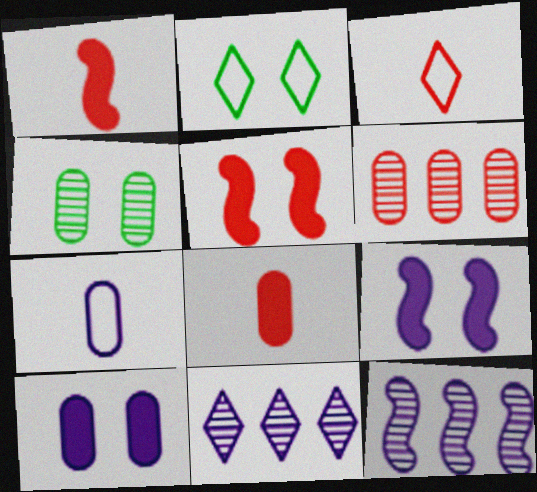[[2, 8, 12], 
[3, 5, 6], 
[7, 9, 11]]